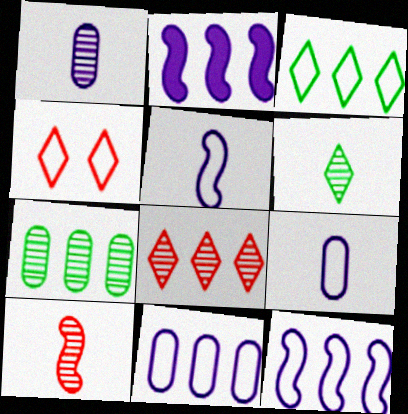[[1, 6, 10]]